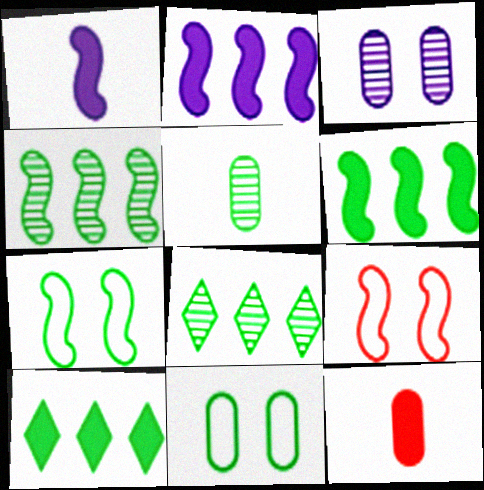[[1, 4, 9], 
[5, 7, 10]]